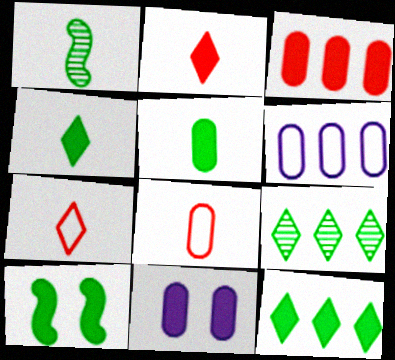[[3, 5, 11], 
[5, 10, 12]]